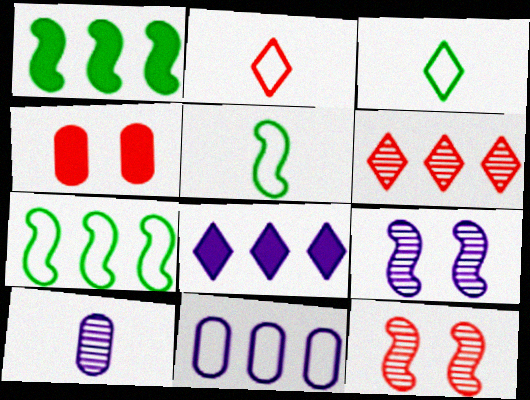[[1, 6, 11]]